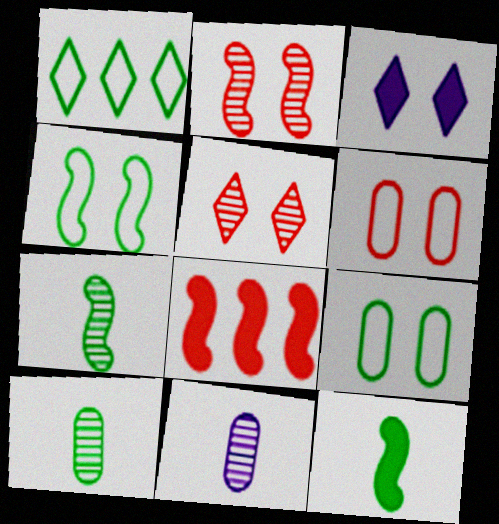[[2, 3, 9]]